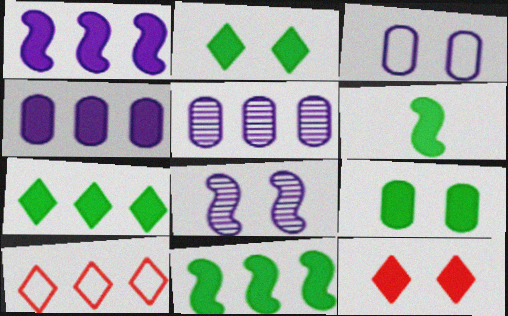[[4, 6, 12], 
[5, 10, 11], 
[6, 7, 9]]